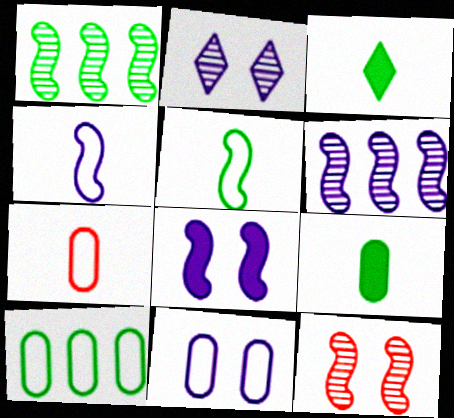[[2, 8, 11], 
[4, 6, 8], 
[7, 10, 11]]